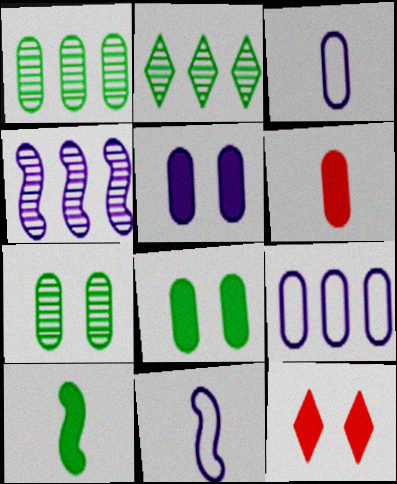[[1, 11, 12], 
[6, 7, 9]]